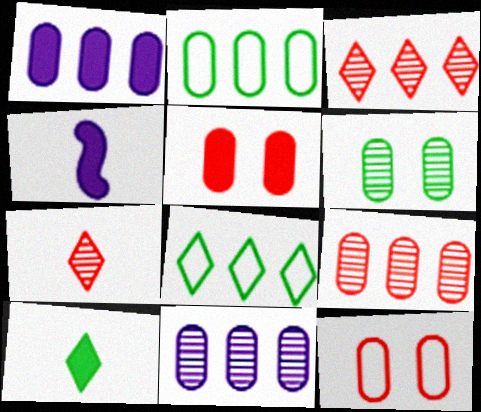[[1, 2, 9]]